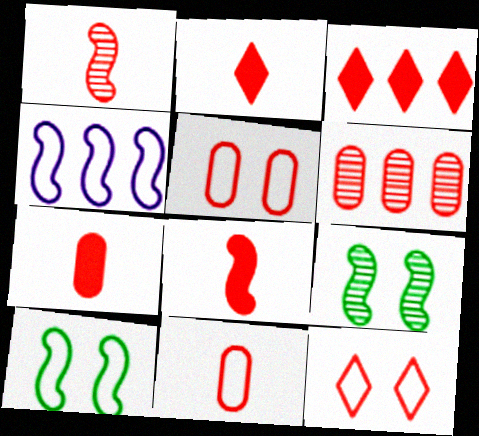[[1, 2, 11], 
[1, 3, 5], 
[2, 7, 8], 
[4, 8, 9], 
[5, 6, 7], 
[6, 8, 12]]